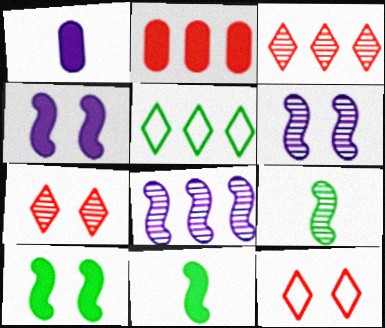[[2, 5, 8]]